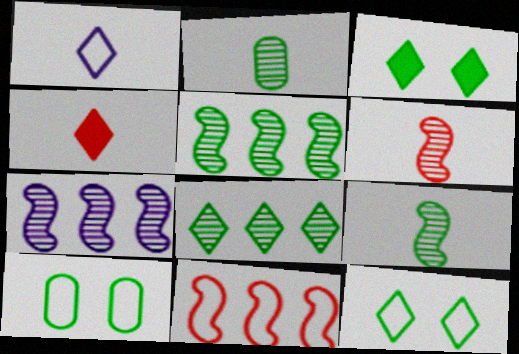[[1, 10, 11], 
[4, 7, 10]]